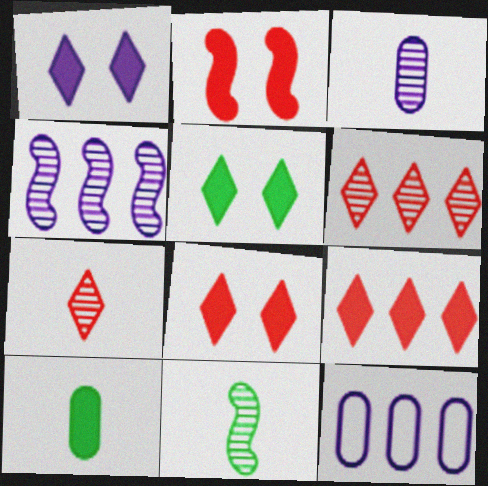[[1, 5, 8], 
[3, 7, 11], 
[8, 11, 12]]